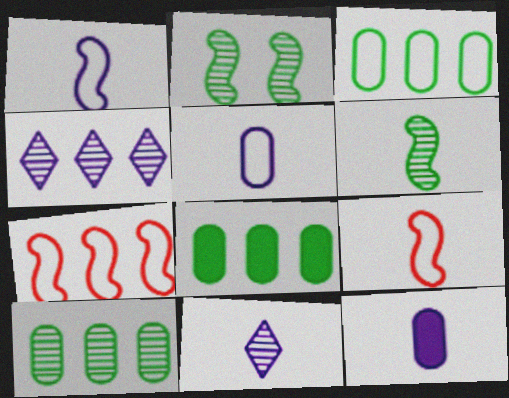[[1, 11, 12], 
[3, 8, 10], 
[4, 7, 8]]